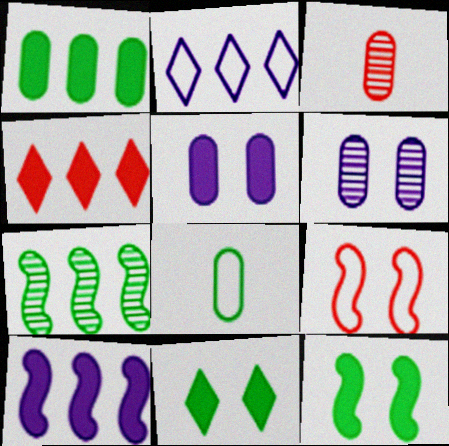[[1, 4, 10], 
[2, 3, 12], 
[2, 8, 9], 
[3, 4, 9], 
[6, 9, 11], 
[7, 8, 11]]